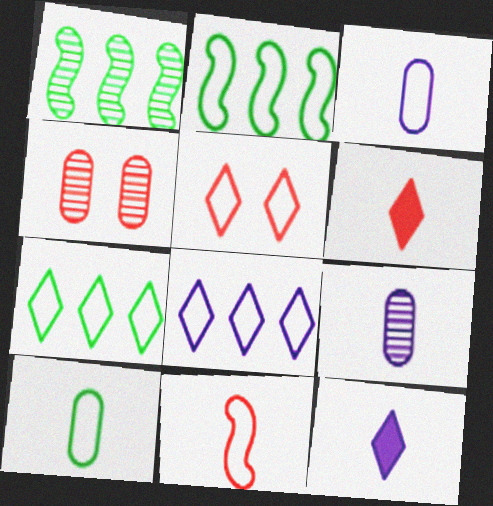[[2, 3, 5], 
[2, 4, 12]]